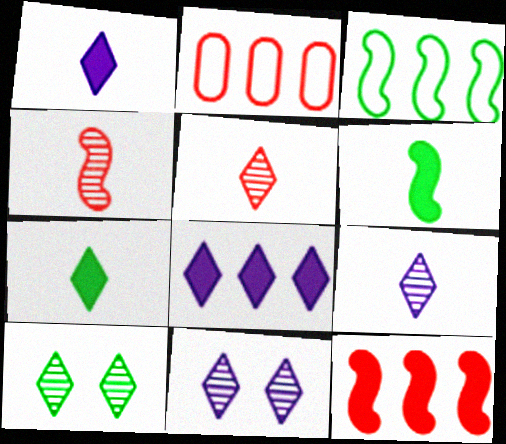[[2, 6, 11]]